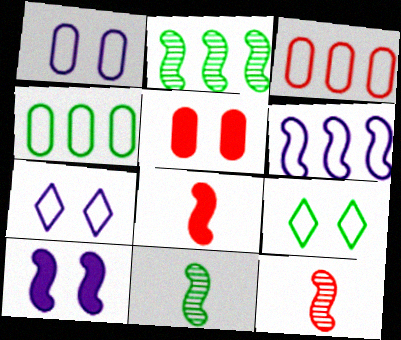[]